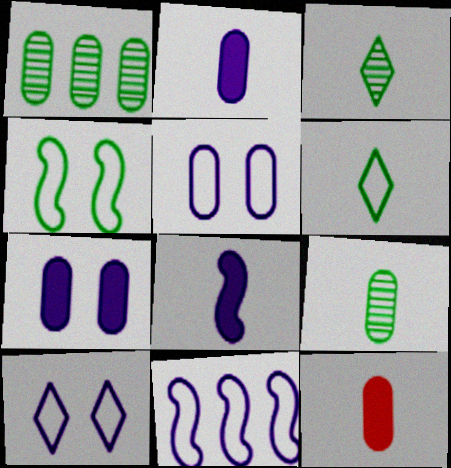[[1, 5, 12]]